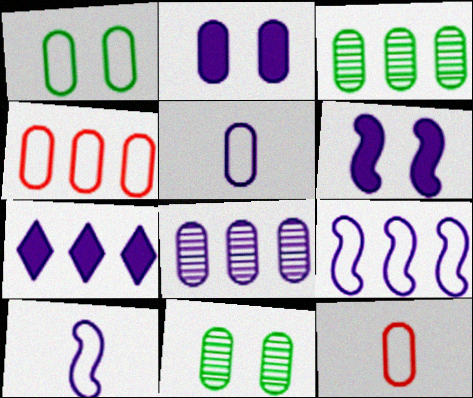[[1, 4, 5], 
[2, 3, 12], 
[2, 5, 8], 
[7, 8, 9]]